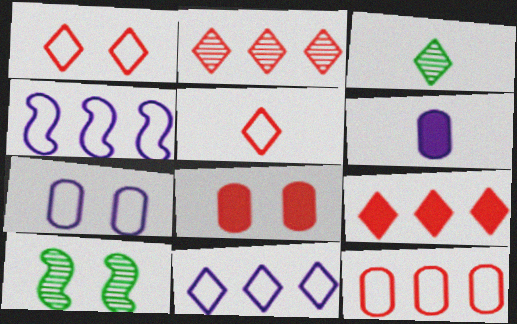[[3, 4, 8]]